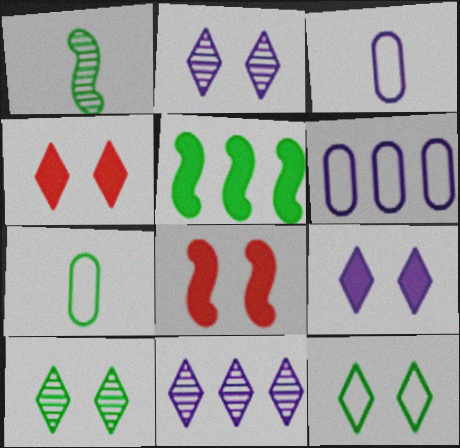[[1, 4, 6], 
[2, 4, 12], 
[5, 7, 10], 
[7, 8, 11]]